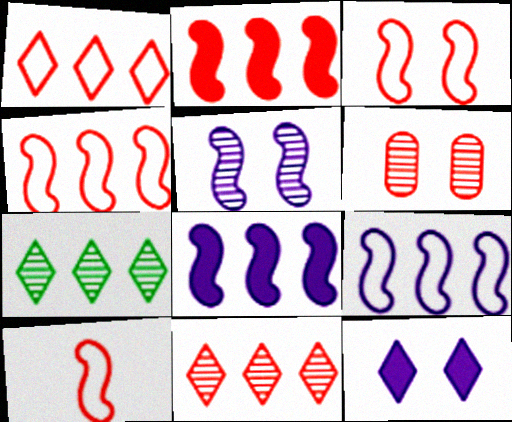[[3, 4, 10]]